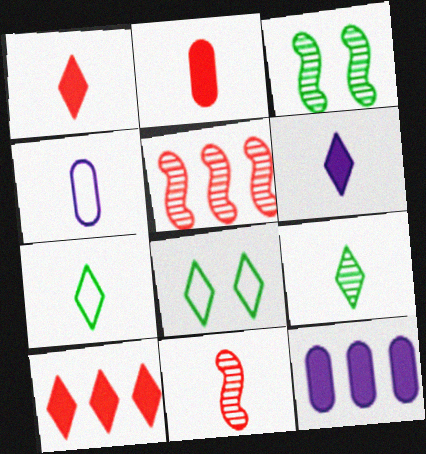[[3, 4, 10], 
[8, 11, 12]]